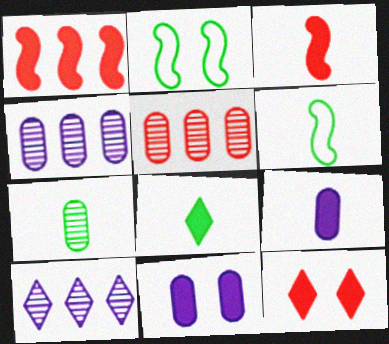[[1, 8, 11], 
[3, 8, 9], 
[4, 6, 12], 
[6, 7, 8]]